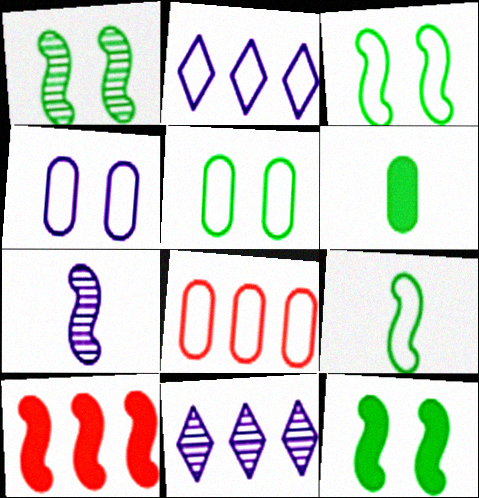[[1, 3, 12], 
[3, 7, 10]]